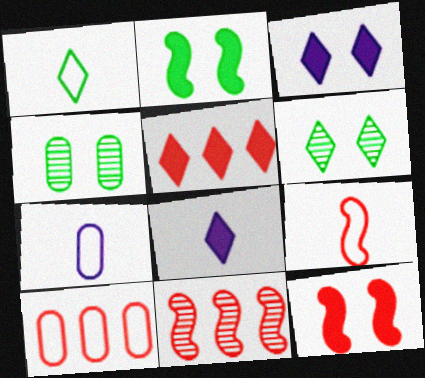[[1, 7, 9], 
[5, 10, 11], 
[9, 11, 12]]